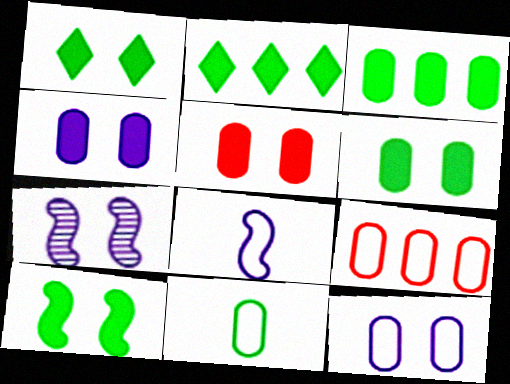[[1, 6, 10], 
[4, 5, 6], 
[9, 11, 12]]